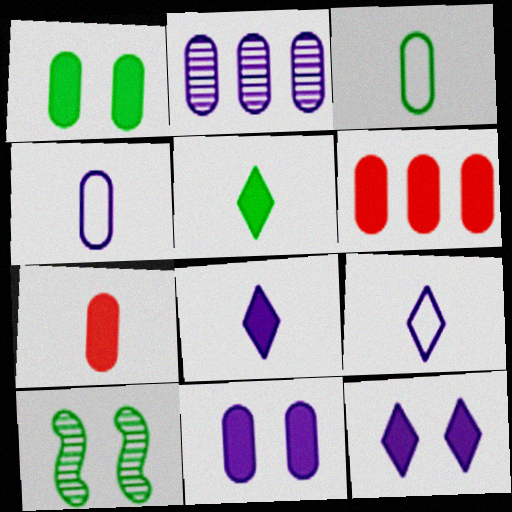[[2, 4, 11], 
[6, 9, 10]]